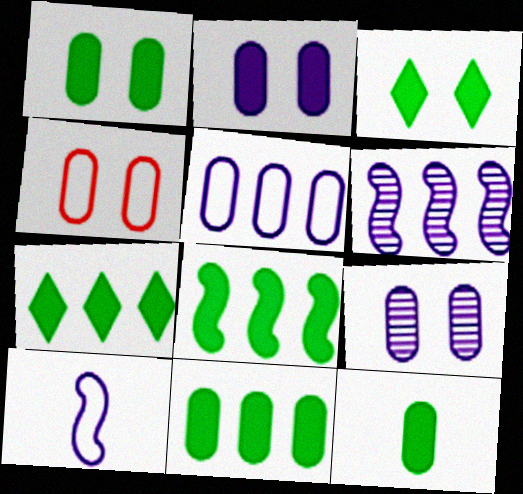[[1, 4, 9], 
[1, 11, 12], 
[3, 8, 12], 
[7, 8, 11]]